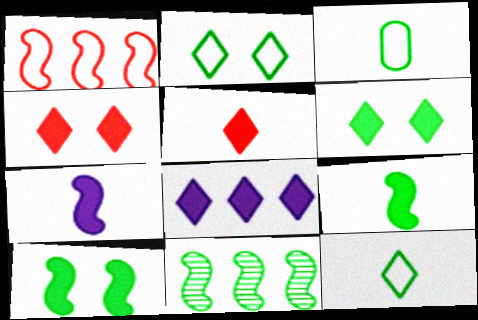[[3, 6, 11], 
[5, 6, 8]]